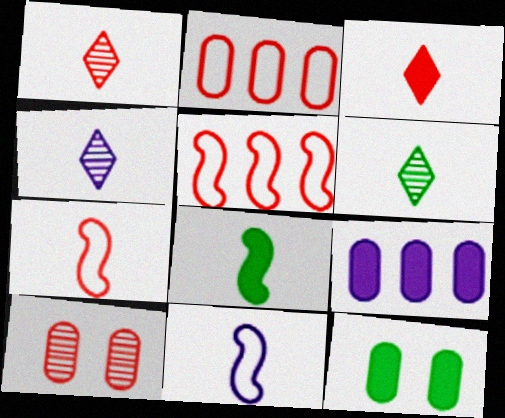[[1, 4, 6], 
[3, 5, 10], 
[4, 5, 12]]